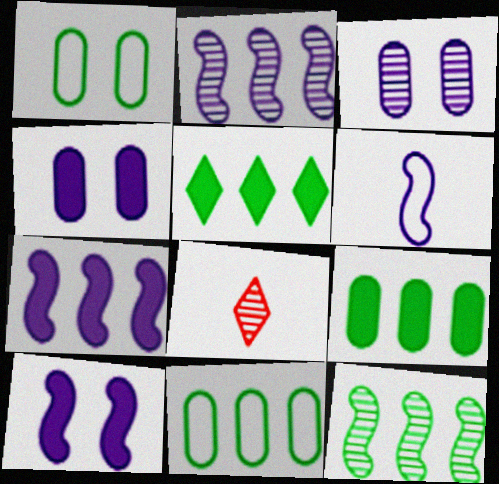[[1, 7, 8], 
[2, 6, 10], 
[3, 8, 12], 
[5, 11, 12], 
[8, 10, 11]]